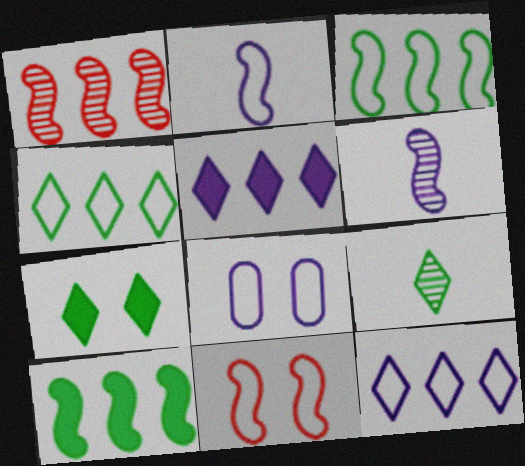[[2, 3, 11], 
[2, 8, 12], 
[4, 7, 9], 
[5, 6, 8], 
[6, 10, 11]]